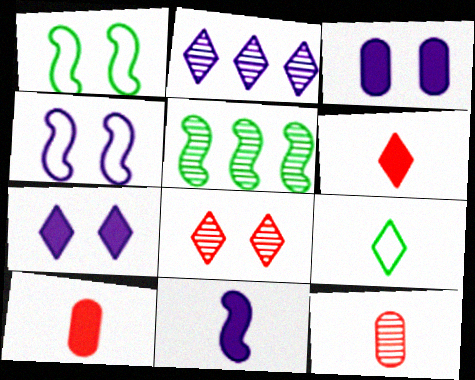[[1, 2, 10], 
[1, 3, 8], 
[9, 11, 12]]